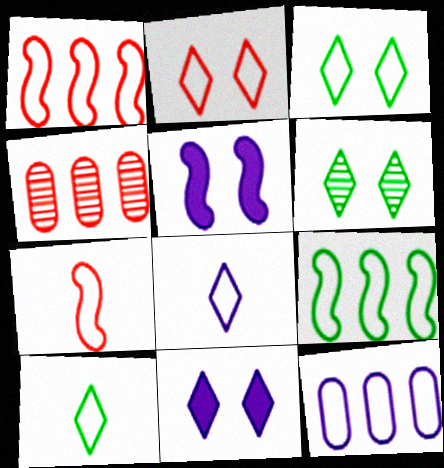[[2, 6, 11], 
[3, 7, 12], 
[4, 5, 10]]